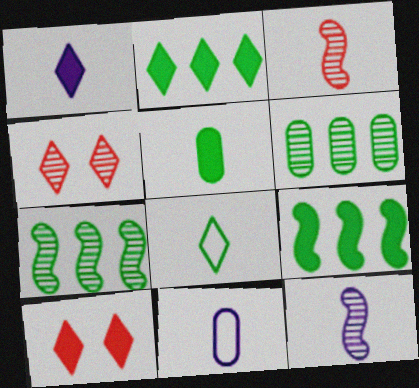[[1, 2, 10], 
[1, 11, 12], 
[4, 6, 12], 
[4, 9, 11], 
[7, 10, 11]]